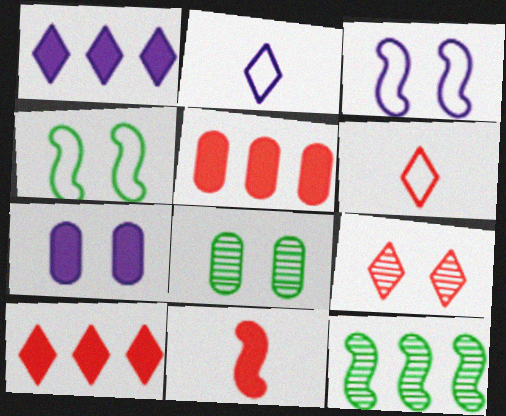[[3, 11, 12], 
[4, 7, 9], 
[6, 7, 12], 
[6, 9, 10]]